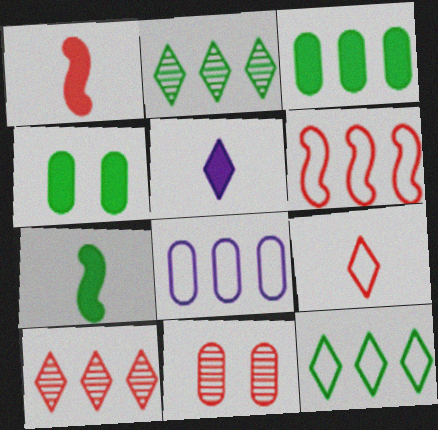[[6, 8, 12]]